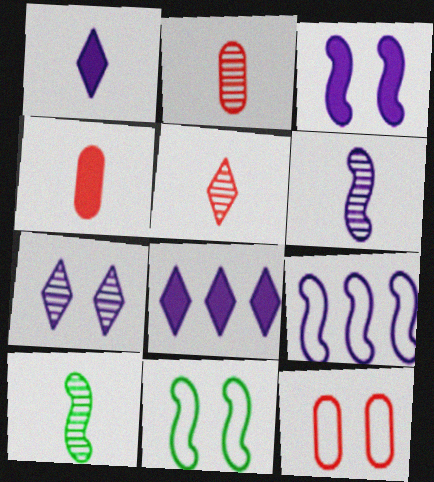[[2, 8, 11], 
[3, 6, 9], 
[8, 10, 12]]